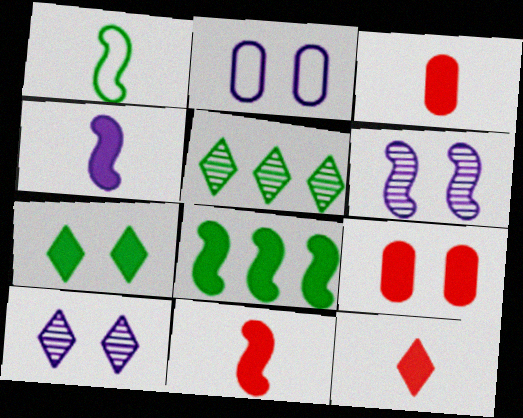[[2, 5, 11], 
[3, 11, 12]]